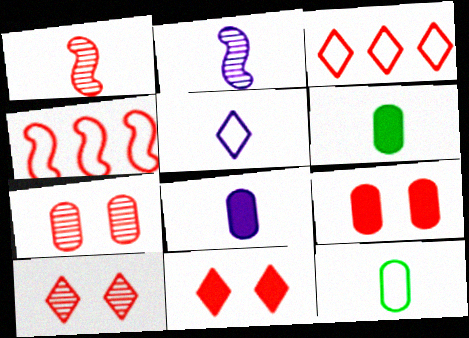[[1, 3, 9], 
[1, 5, 6], 
[2, 5, 8]]